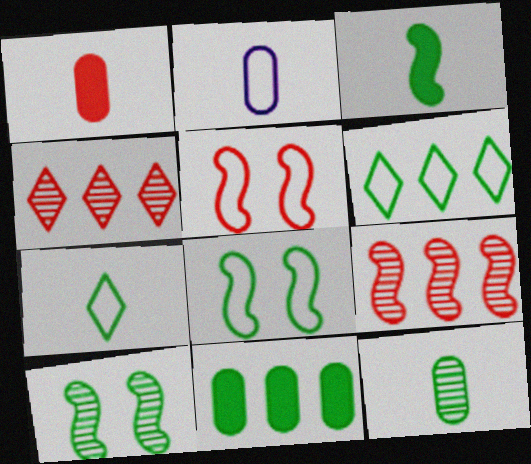[[1, 2, 12], 
[1, 4, 5], 
[2, 5, 6], 
[3, 7, 12], 
[7, 10, 11]]